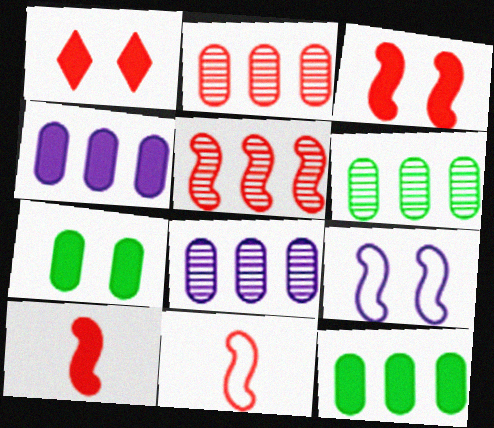[[1, 2, 11], 
[2, 6, 8], 
[3, 5, 11]]